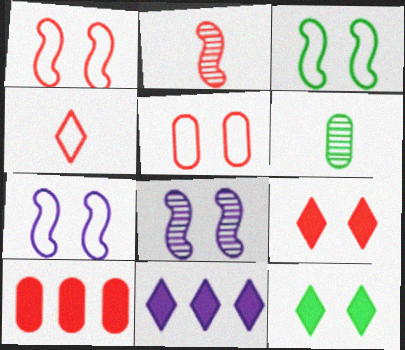[[1, 3, 7], 
[1, 6, 11], 
[5, 8, 12]]